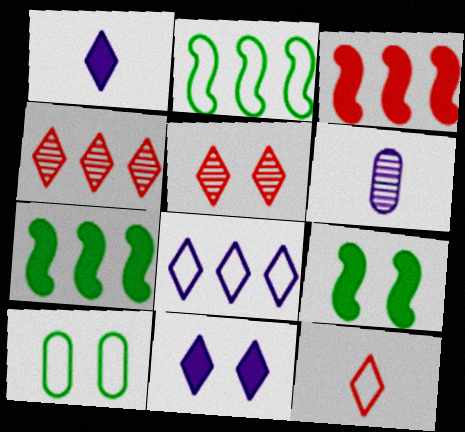[]